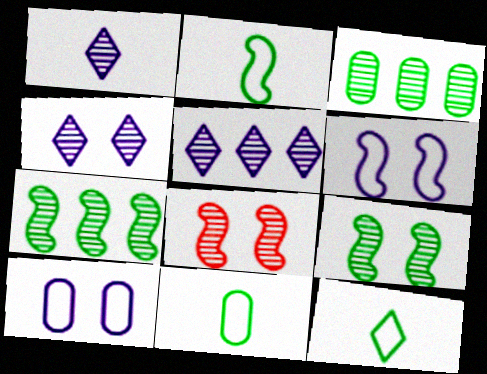[[1, 3, 8], 
[1, 4, 5], 
[2, 11, 12]]